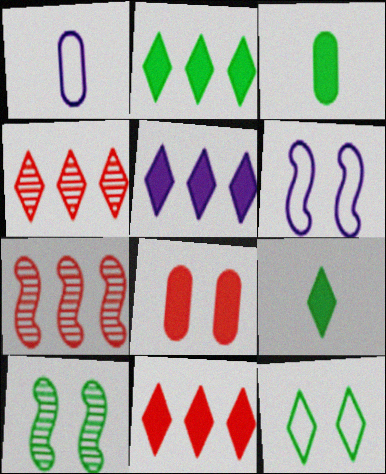[[1, 10, 11], 
[2, 5, 11], 
[3, 4, 6]]